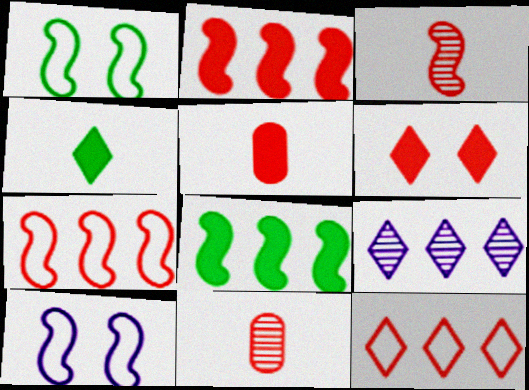[[1, 5, 9], 
[2, 5, 6], 
[3, 8, 10], 
[6, 7, 11]]